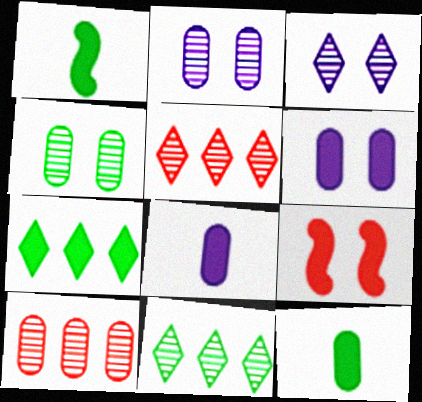[[7, 8, 9]]